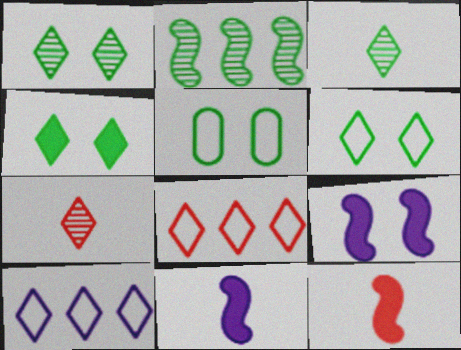[[1, 4, 6], 
[4, 7, 10]]